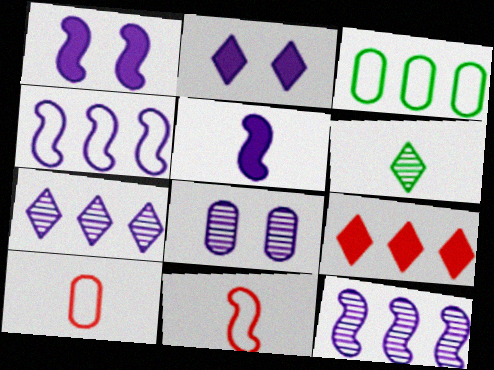[[3, 9, 12], 
[5, 6, 10]]